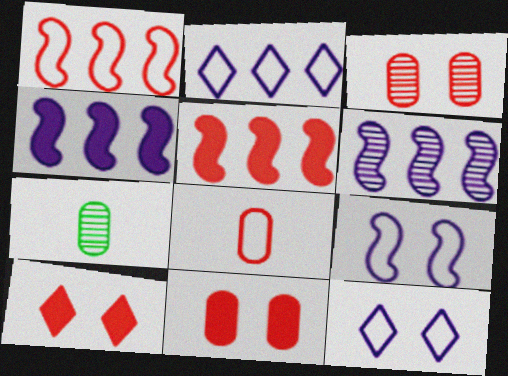[[5, 7, 12]]